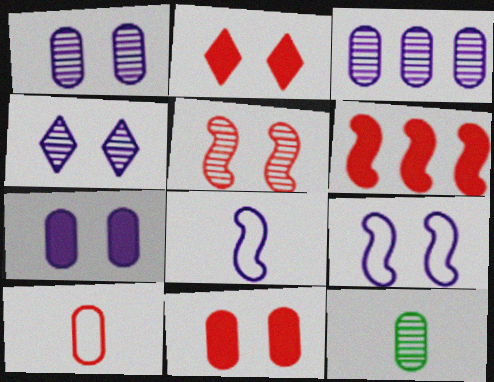[[4, 7, 9]]